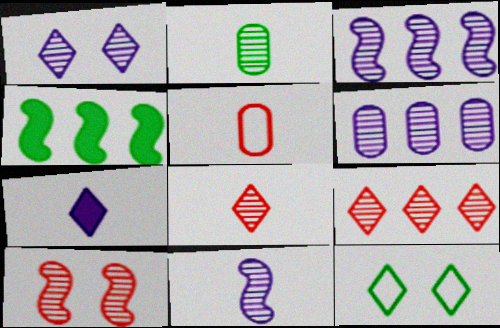[[1, 4, 5], 
[1, 6, 11], 
[2, 4, 12], 
[2, 8, 11], 
[7, 9, 12]]